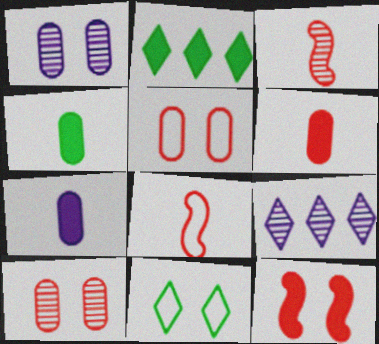[[1, 2, 8], 
[1, 11, 12], 
[2, 7, 12], 
[4, 6, 7]]